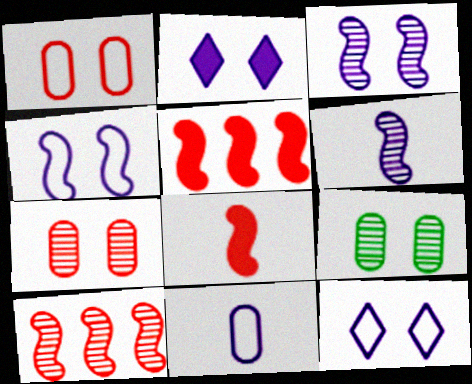[]